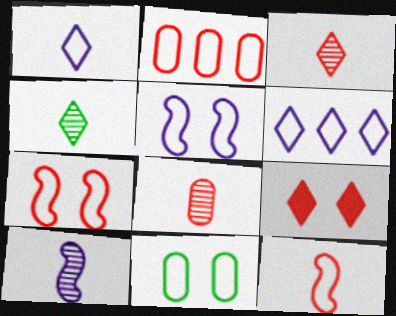[[4, 6, 9], 
[4, 8, 10], 
[6, 11, 12]]